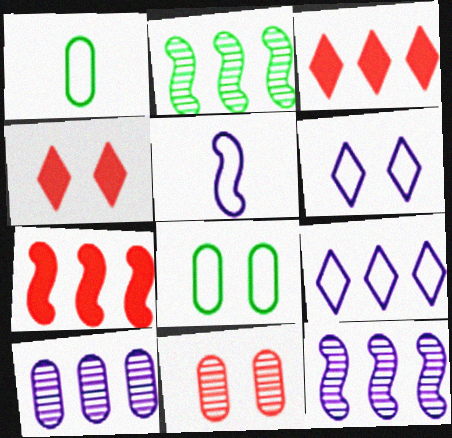[[1, 4, 12]]